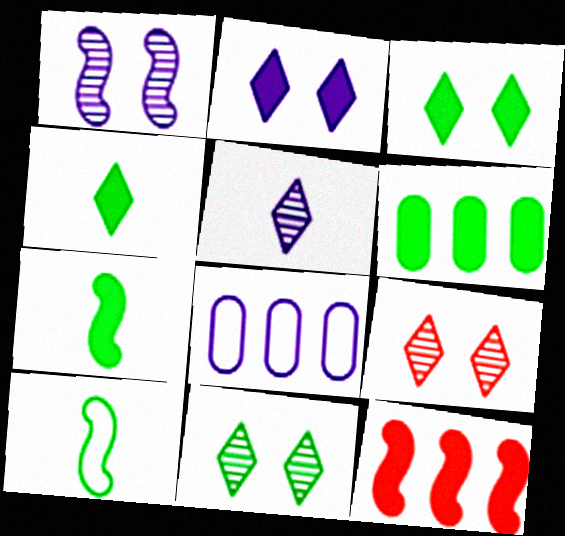[[1, 10, 12], 
[3, 6, 7], 
[6, 10, 11], 
[7, 8, 9]]